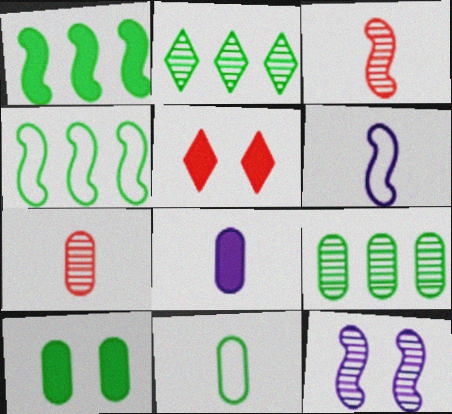[[1, 5, 8], 
[2, 7, 12], 
[5, 6, 9], 
[7, 8, 11], 
[9, 10, 11]]